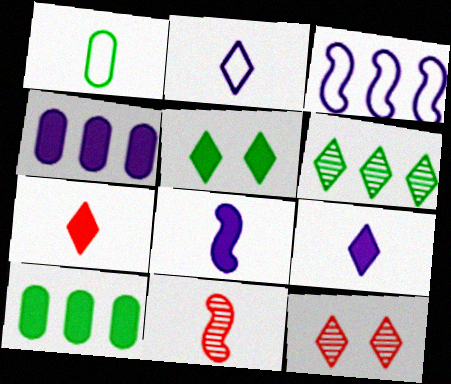[[1, 9, 11]]